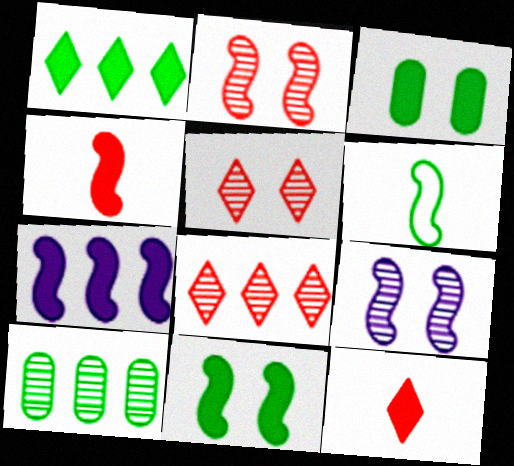[[2, 6, 7], 
[3, 7, 12], 
[4, 7, 11]]